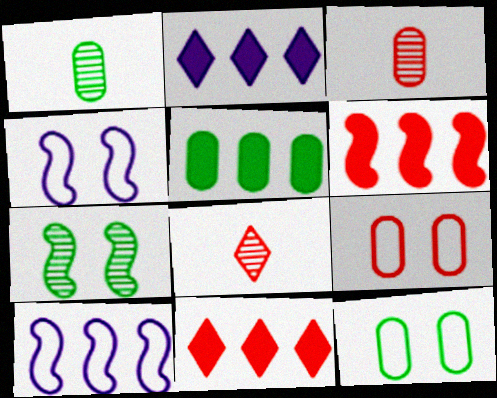[[1, 4, 11], 
[1, 5, 12], 
[2, 5, 6], 
[4, 5, 8], 
[6, 8, 9]]